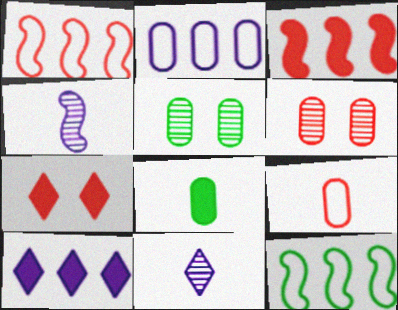[[2, 6, 8]]